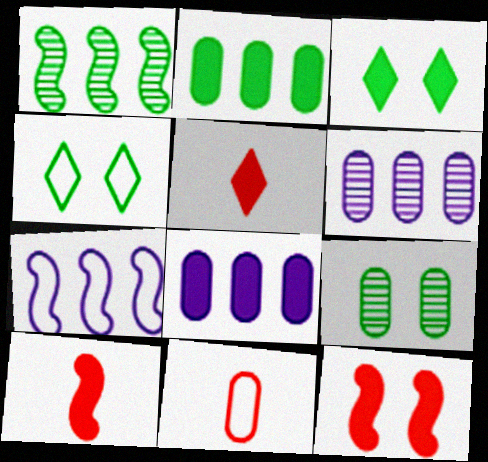[[3, 8, 10], 
[4, 6, 10], 
[4, 7, 11], 
[5, 7, 9], 
[8, 9, 11]]